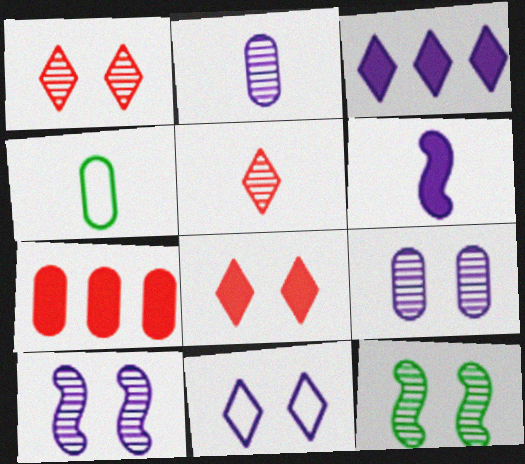[[1, 9, 12], 
[4, 5, 6], 
[4, 7, 9]]